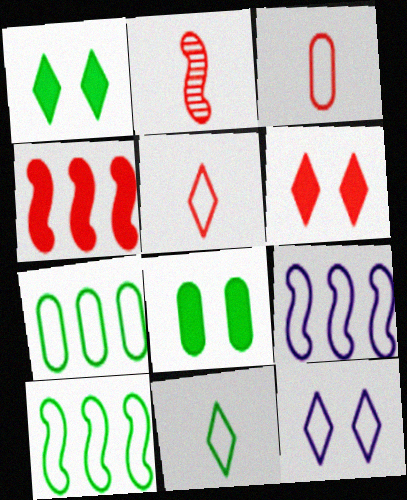[[3, 10, 12]]